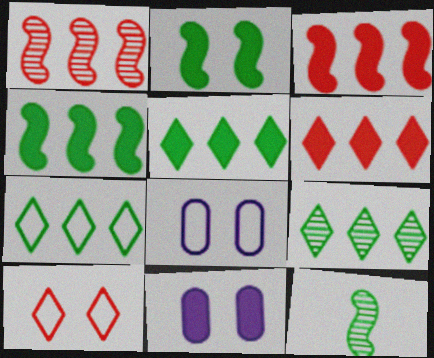[[5, 7, 9], 
[6, 8, 12]]